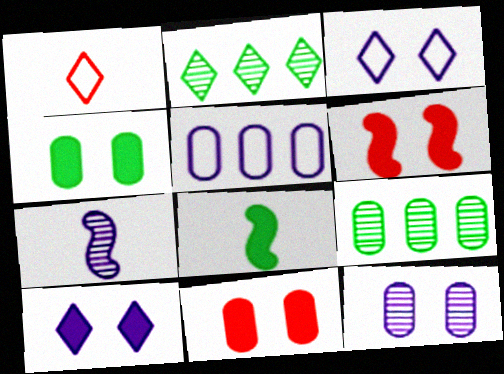[[1, 2, 10], 
[4, 6, 10], 
[5, 7, 10]]